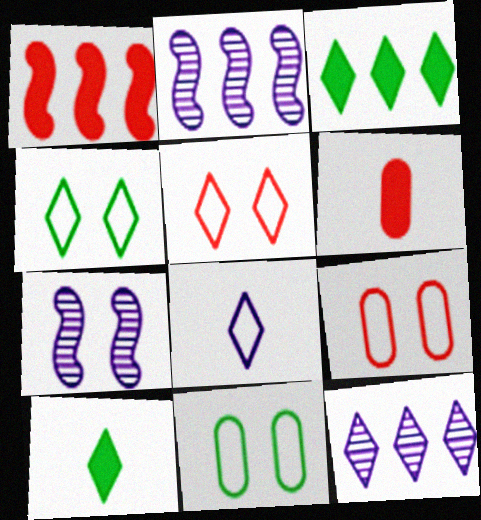[[2, 4, 6], 
[2, 9, 10], 
[5, 10, 12]]